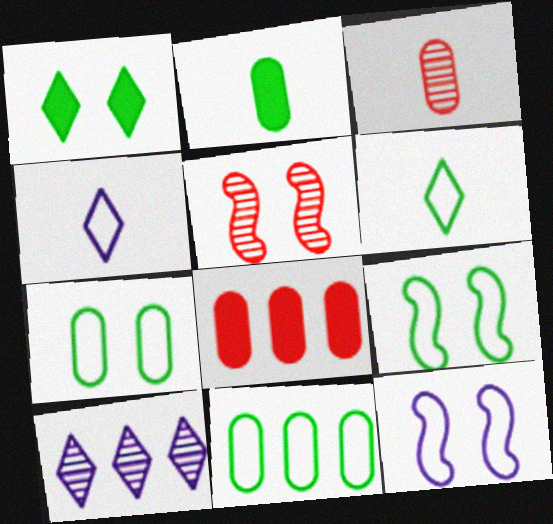[[6, 9, 11]]